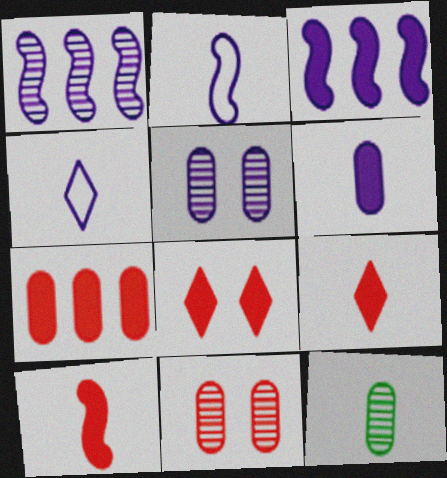[[2, 9, 12], 
[3, 4, 5], 
[4, 10, 12], 
[7, 8, 10]]